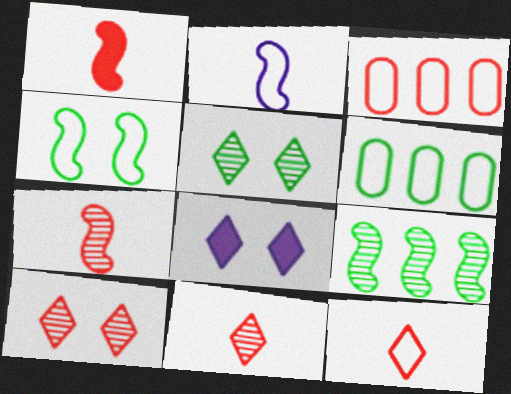[[1, 3, 10], 
[6, 7, 8]]